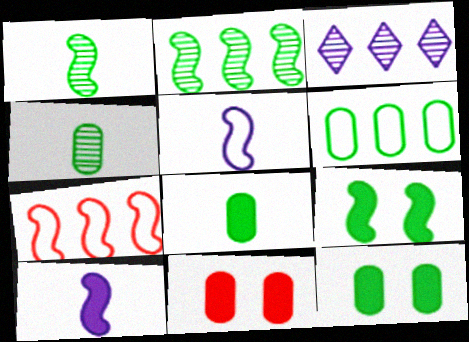[[4, 6, 12]]